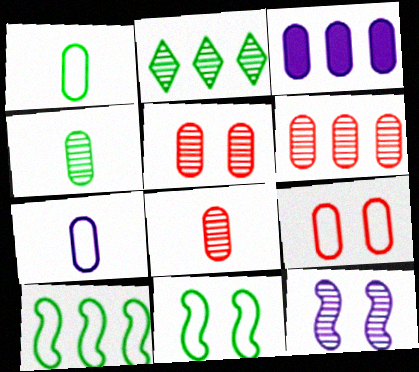[[1, 3, 5], 
[2, 8, 12], 
[3, 4, 9], 
[5, 6, 8]]